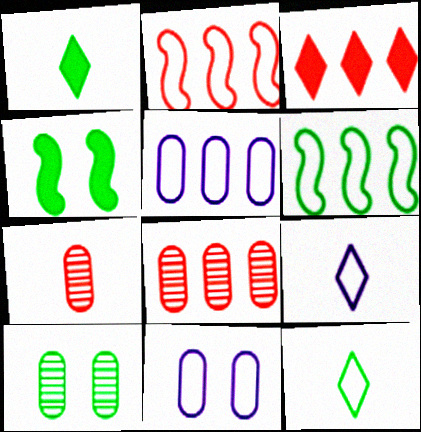[[1, 6, 10], 
[2, 3, 8], 
[2, 11, 12], 
[4, 8, 9]]